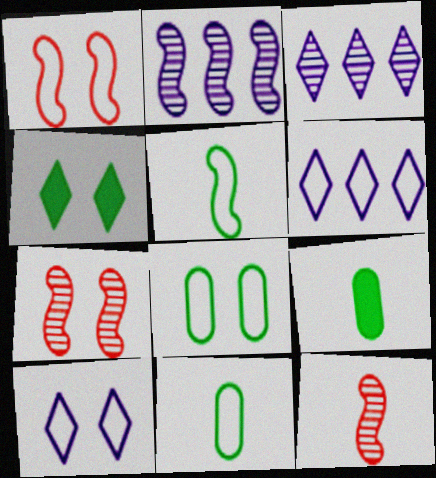[[1, 3, 9], 
[1, 6, 11], 
[1, 8, 10], 
[6, 7, 9]]